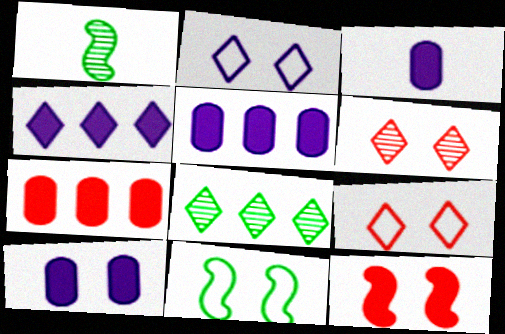[[1, 2, 7], 
[1, 5, 9], 
[3, 5, 10], 
[6, 10, 11]]